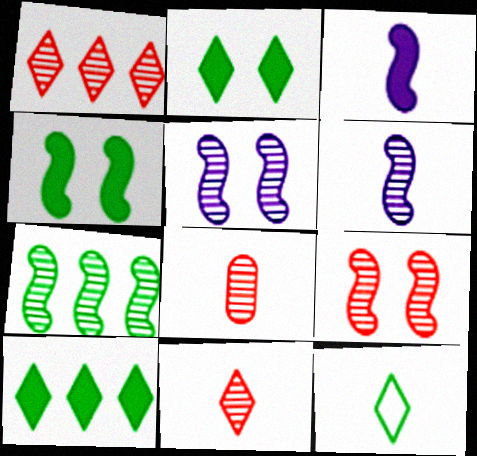[[1, 8, 9], 
[3, 8, 12], 
[6, 7, 9]]